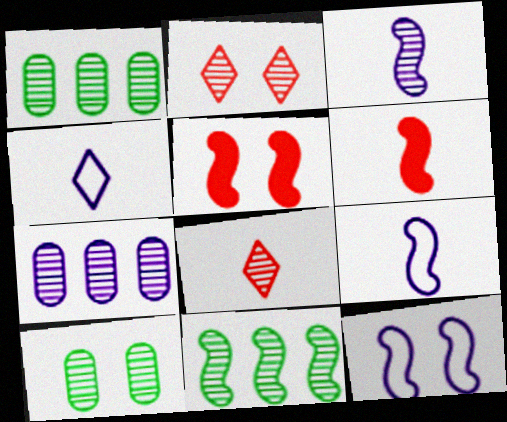[[1, 2, 3], 
[1, 4, 5], 
[5, 9, 11], 
[6, 11, 12]]